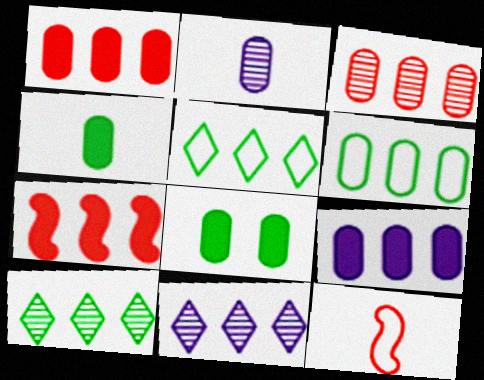[[3, 6, 9], 
[6, 7, 11], 
[8, 11, 12]]